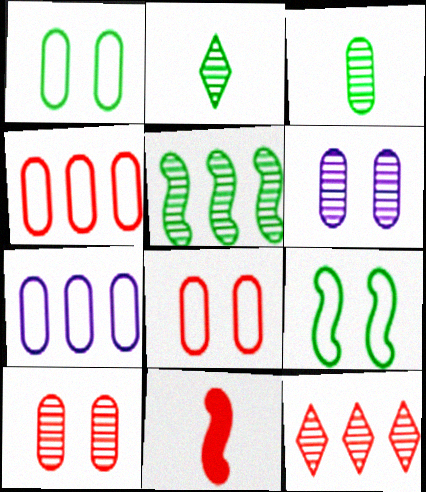[[8, 11, 12]]